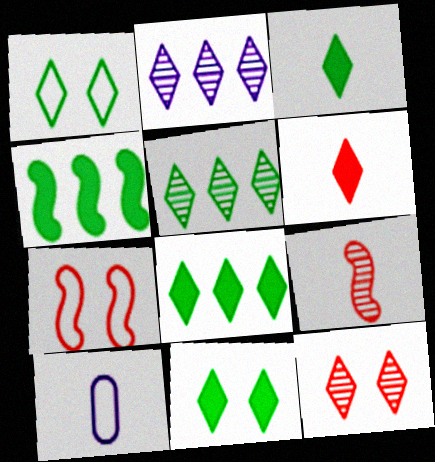[[1, 2, 6], 
[1, 3, 5], 
[3, 8, 11], 
[3, 9, 10], 
[4, 10, 12]]